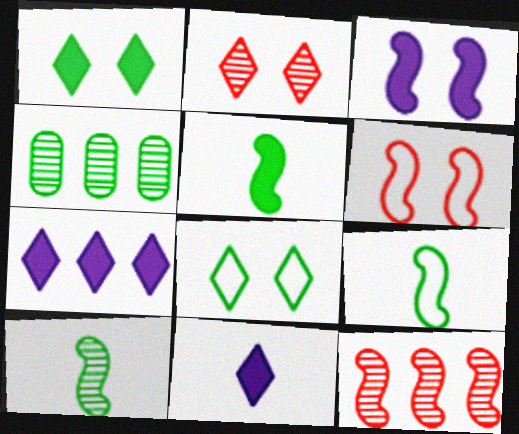[[1, 4, 9], 
[3, 9, 12], 
[4, 5, 8], 
[4, 6, 11], 
[5, 9, 10]]